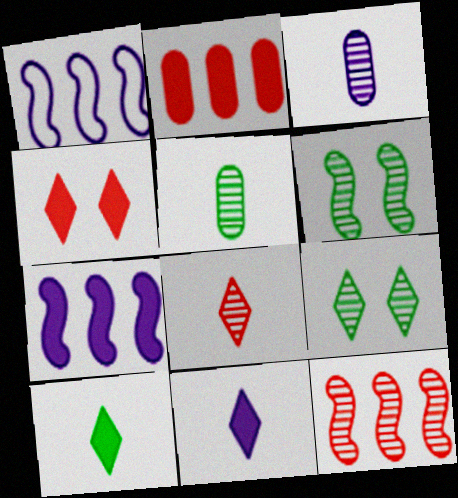[[1, 4, 5], 
[3, 9, 12]]